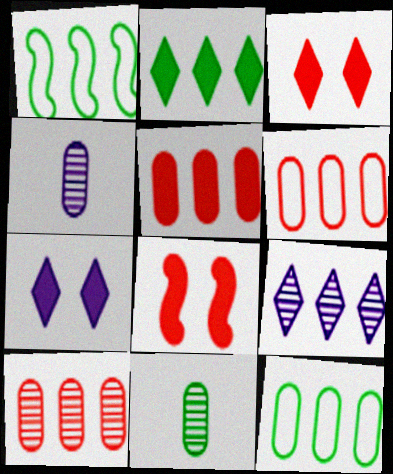[[1, 3, 4], 
[1, 5, 9], 
[5, 6, 10]]